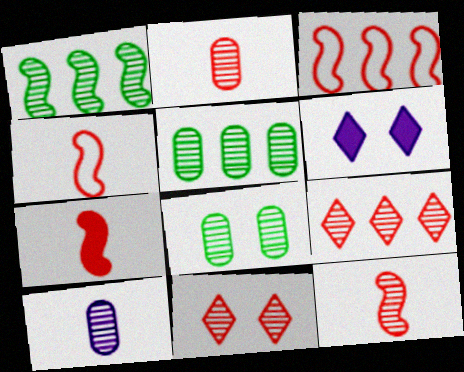[[1, 10, 11], 
[4, 5, 6], 
[4, 7, 12]]